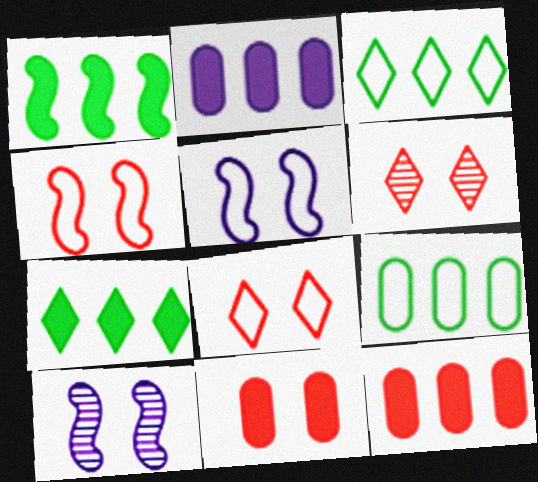[[4, 6, 11]]